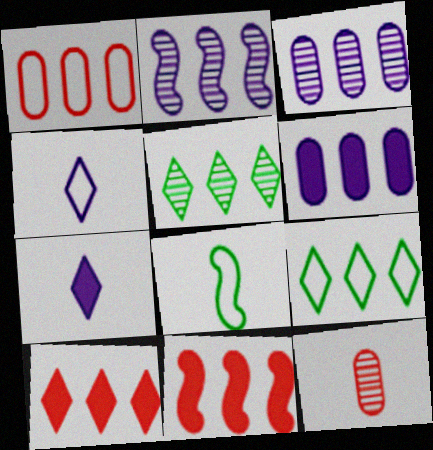[[3, 9, 11], 
[7, 8, 12]]